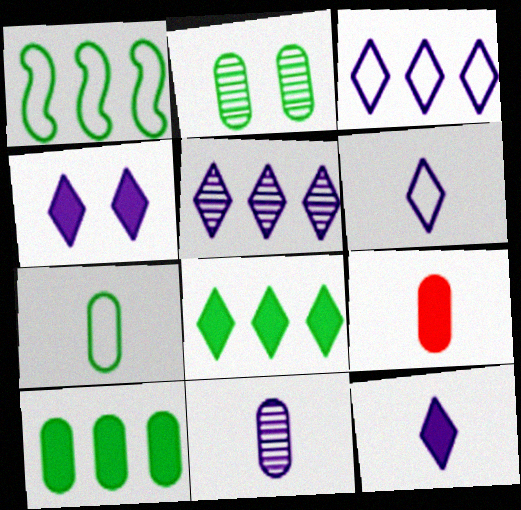[[2, 7, 10], 
[4, 5, 6], 
[7, 9, 11]]